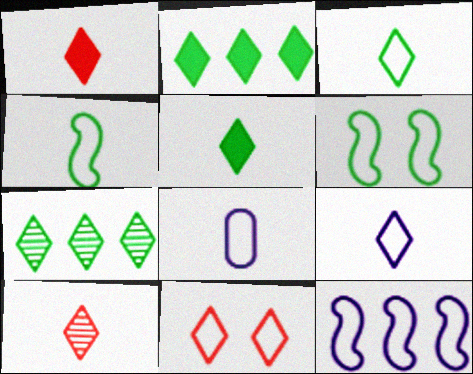[[5, 9, 10]]